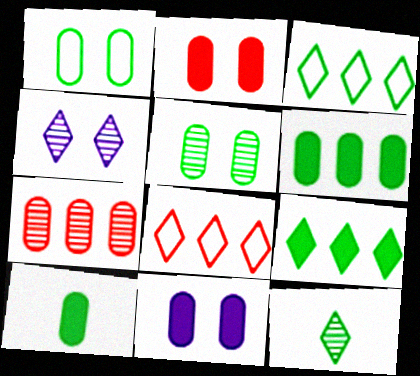[]